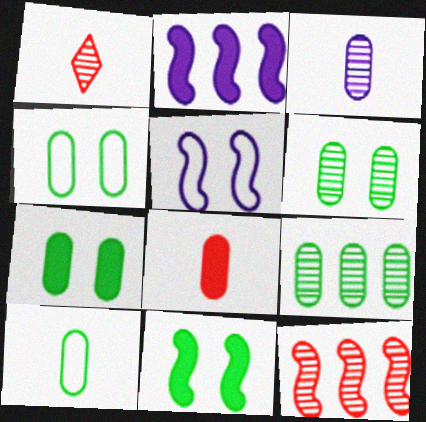[[1, 2, 4], 
[3, 8, 10], 
[4, 6, 7], 
[7, 9, 10]]